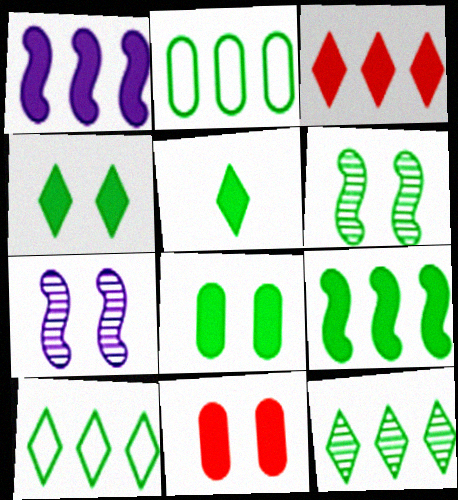[[1, 5, 11], 
[2, 5, 6], 
[2, 9, 12], 
[5, 8, 9]]